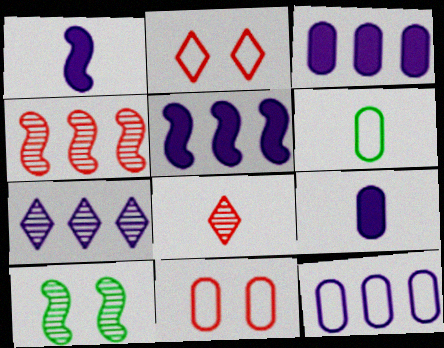[[1, 6, 8], 
[5, 7, 12], 
[6, 11, 12]]